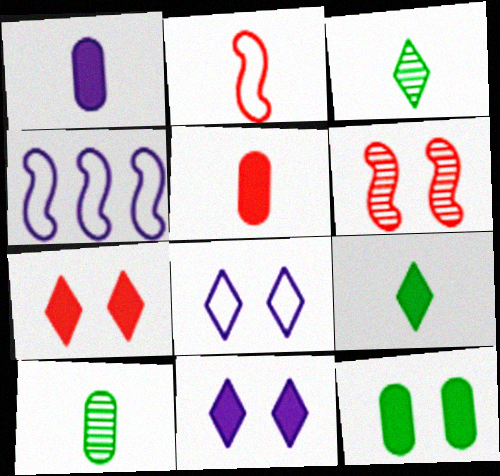[[1, 2, 3], 
[4, 7, 10], 
[6, 8, 12]]